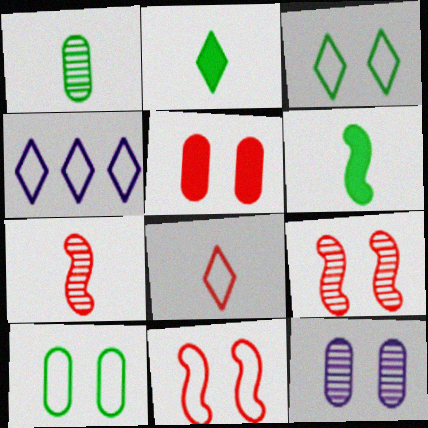[[3, 4, 8], 
[5, 10, 12]]